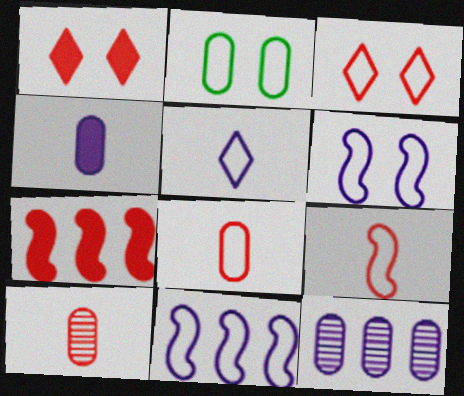[[2, 3, 6], 
[3, 7, 10]]